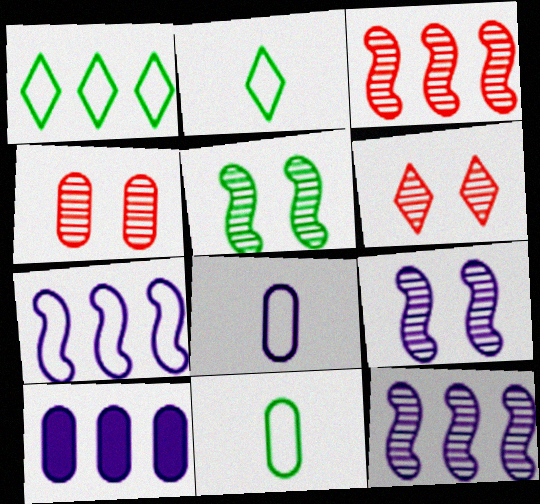[[1, 3, 10], 
[4, 10, 11]]